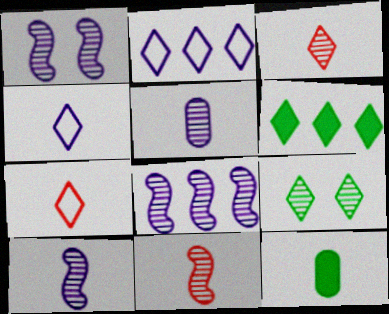[[1, 8, 10], 
[4, 11, 12], 
[7, 10, 12]]